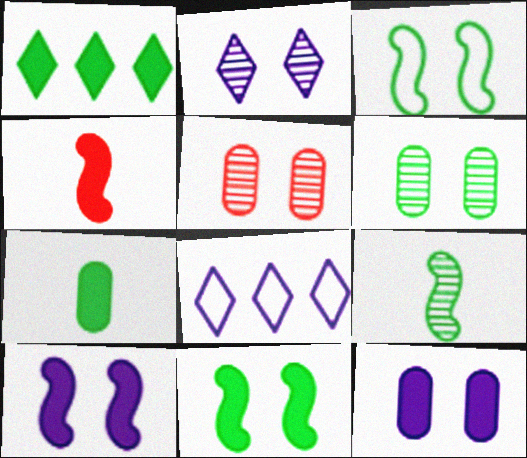[[1, 4, 12], 
[1, 7, 11], 
[4, 6, 8]]